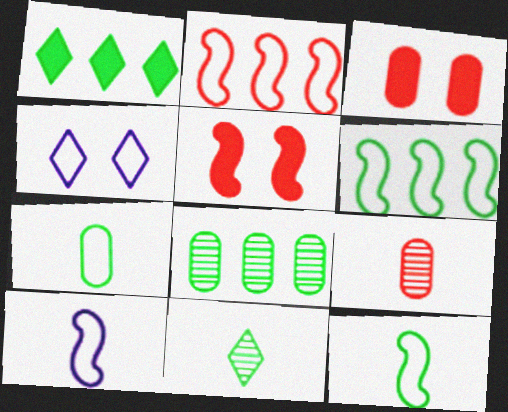[[1, 6, 8], 
[2, 4, 7]]